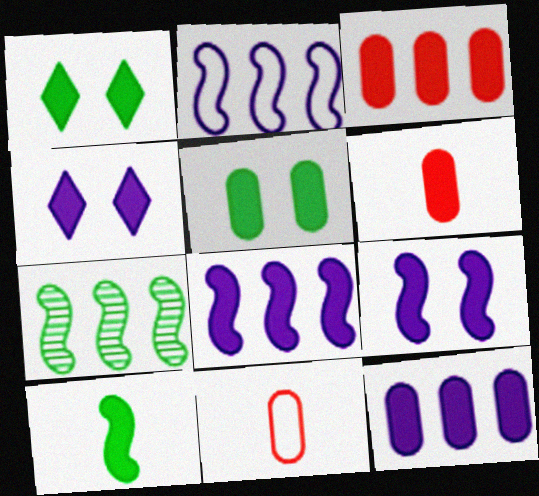[[1, 6, 8], 
[3, 4, 10], 
[4, 7, 11], 
[5, 6, 12]]